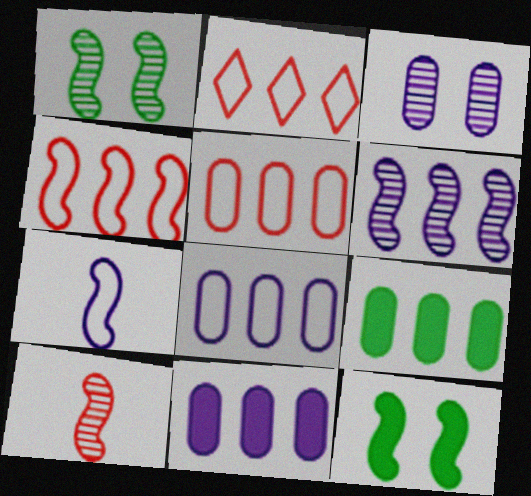[[1, 6, 10], 
[2, 4, 5], 
[2, 6, 9]]